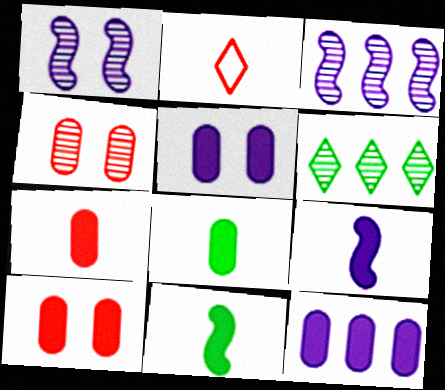[[8, 10, 12]]